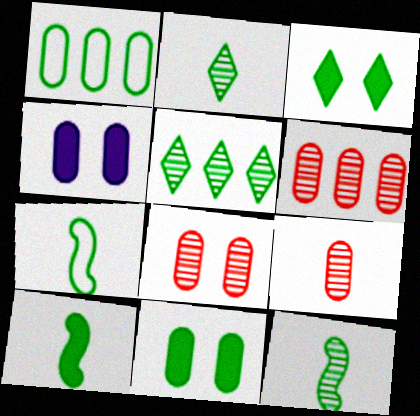[[1, 3, 12], 
[1, 4, 9], 
[5, 7, 11], 
[6, 8, 9], 
[7, 10, 12]]